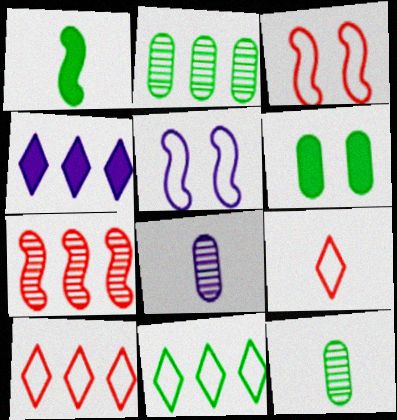[[1, 5, 7], 
[1, 8, 9], 
[3, 4, 12], 
[4, 5, 8]]